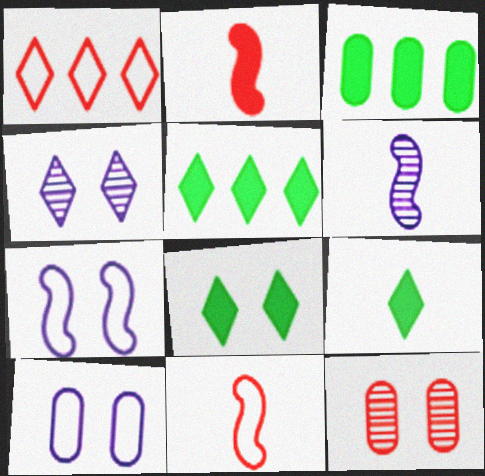[[1, 2, 12], 
[1, 4, 9], 
[3, 4, 11], 
[5, 8, 9], 
[7, 8, 12]]